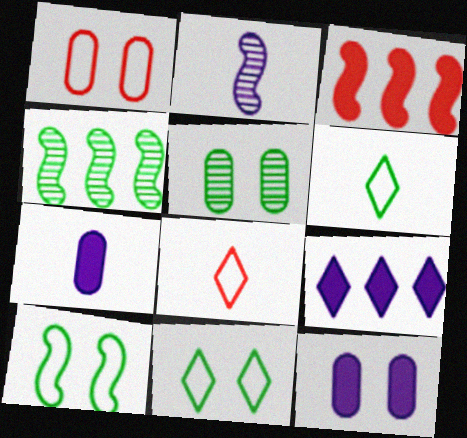[[1, 5, 12], 
[2, 3, 10], 
[4, 8, 12]]